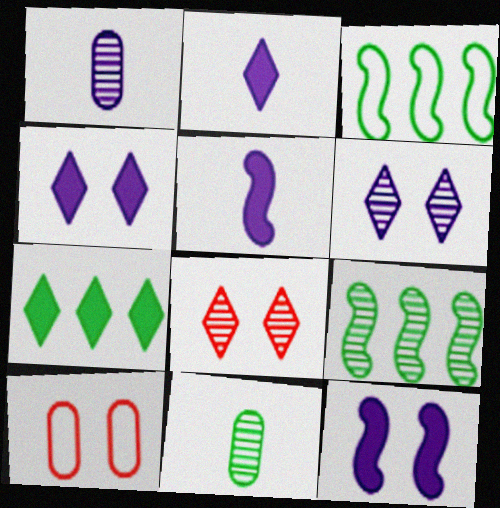[[1, 8, 9], 
[2, 9, 10]]